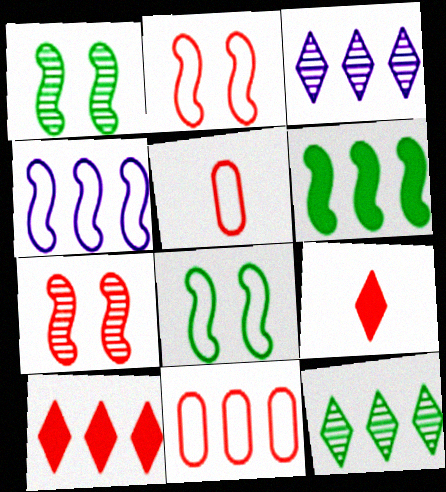[[3, 6, 11], 
[5, 7, 10], 
[7, 9, 11]]